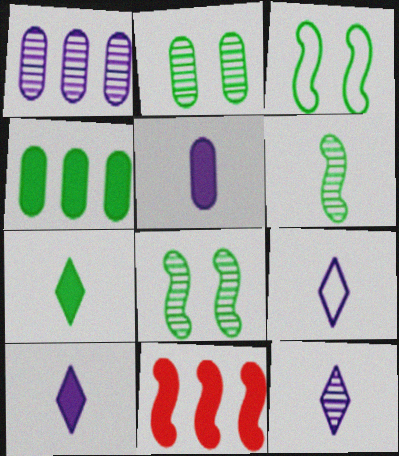[[2, 9, 11], 
[9, 10, 12]]